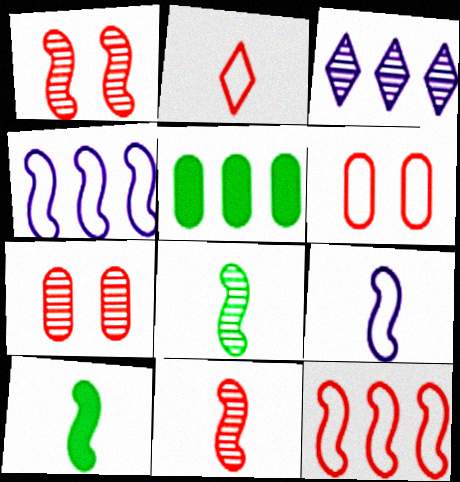[[1, 4, 10], 
[2, 6, 12], 
[3, 5, 12], 
[3, 6, 10], 
[3, 7, 8], 
[9, 10, 11]]